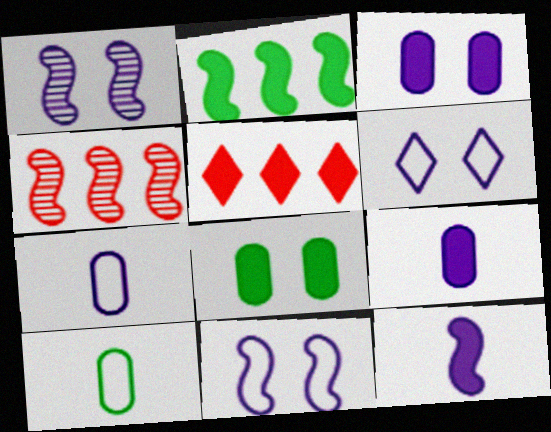[[1, 3, 6], 
[1, 5, 10], 
[5, 8, 12]]